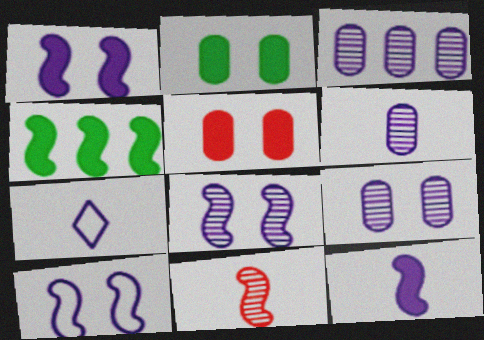[[1, 3, 7], 
[1, 8, 10], 
[3, 6, 9], 
[4, 10, 11], 
[6, 7, 12]]